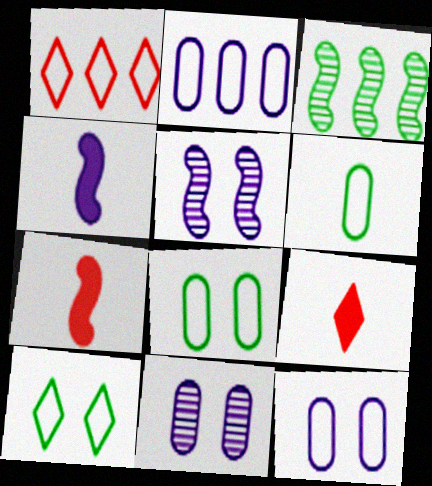[[3, 9, 12]]